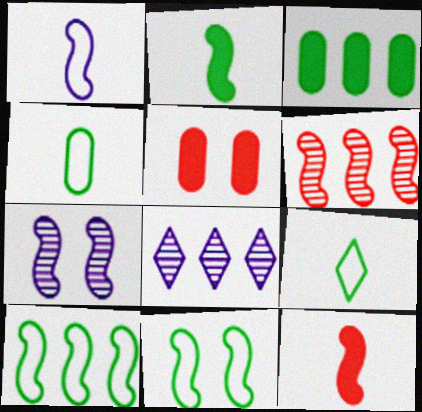[[7, 10, 12]]